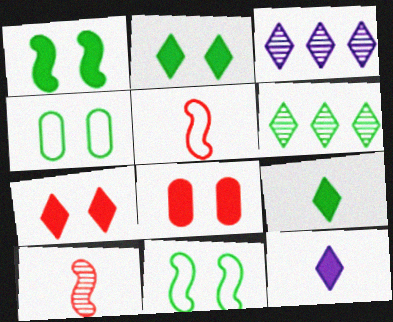[]